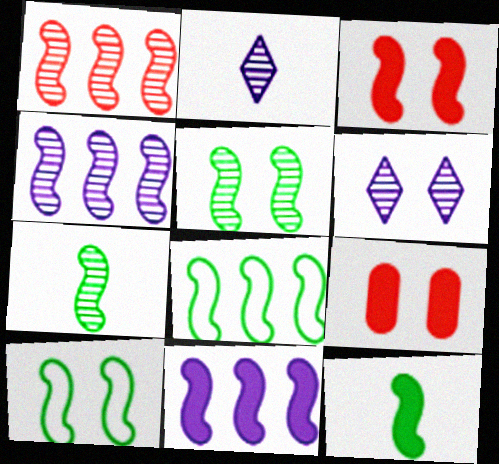[[1, 8, 11], 
[2, 8, 9], 
[3, 11, 12], 
[5, 8, 12], 
[6, 9, 10]]